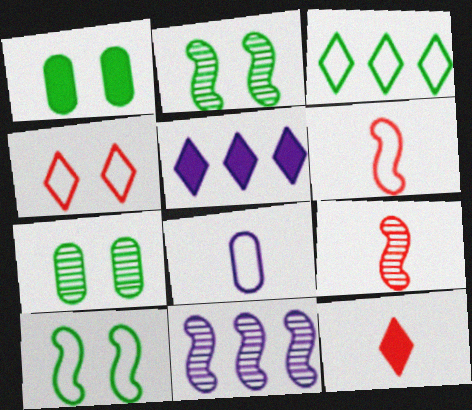[[2, 9, 11], 
[5, 6, 7]]